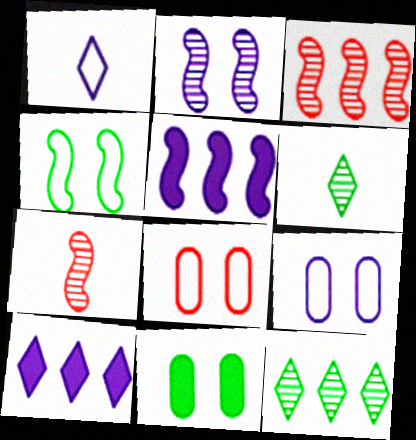[[1, 3, 11], 
[4, 5, 7], 
[5, 6, 8]]